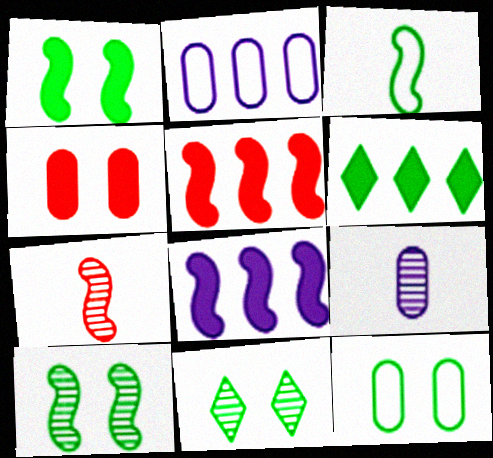[[1, 11, 12]]